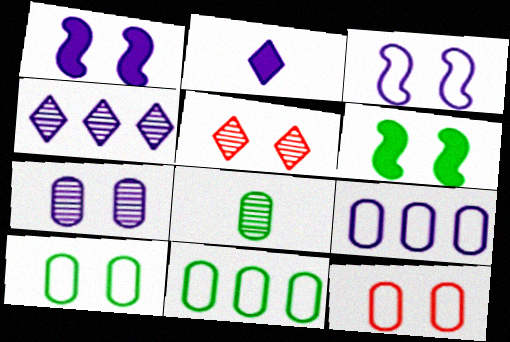[[1, 5, 10]]